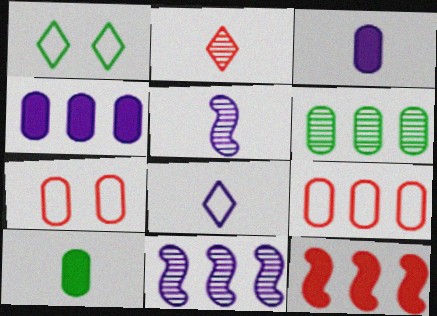[[2, 7, 12], 
[3, 5, 8], 
[3, 6, 7], 
[4, 6, 9]]